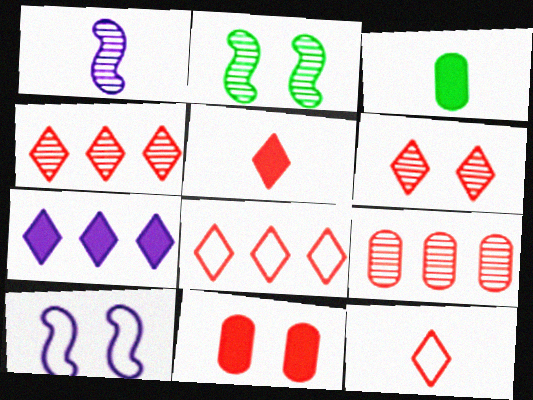[[1, 3, 12], 
[3, 4, 10], 
[5, 6, 8]]